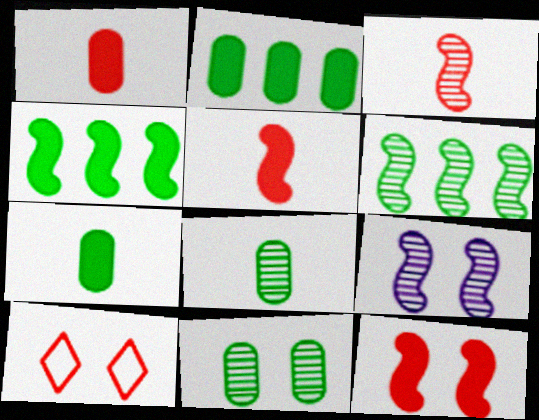[[3, 6, 9]]